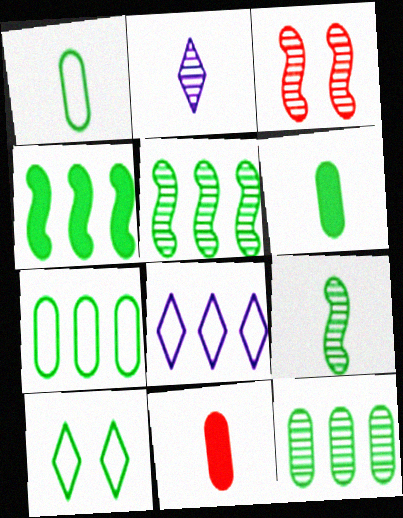[[2, 3, 12], 
[3, 6, 8], 
[5, 6, 10]]